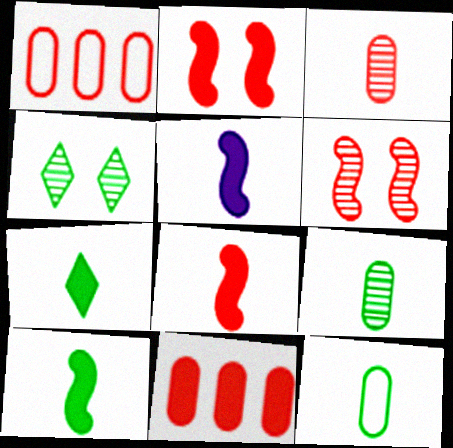[[1, 4, 5], 
[5, 8, 10]]